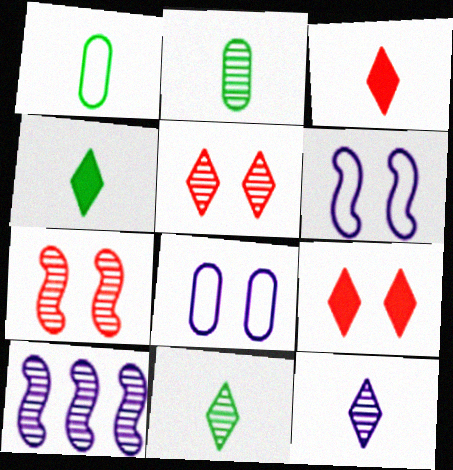[[1, 9, 10], 
[2, 5, 10]]